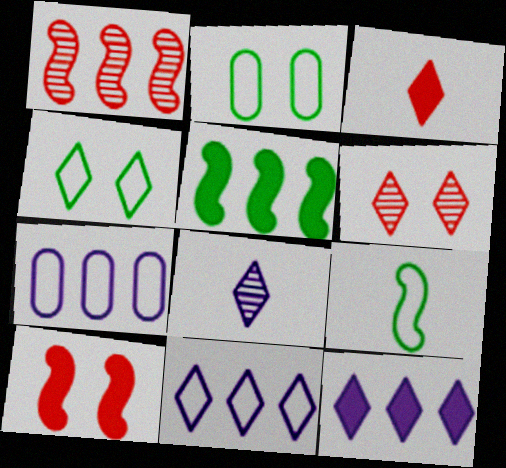[]